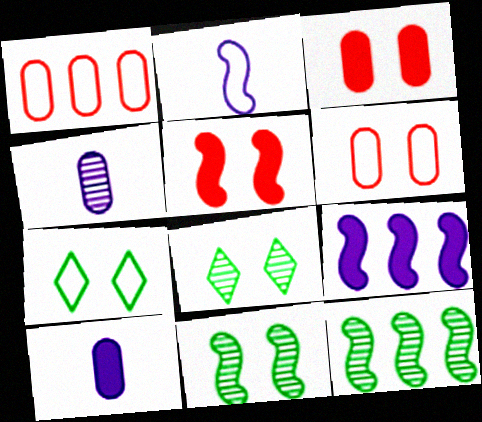[[1, 2, 7], 
[2, 5, 12]]